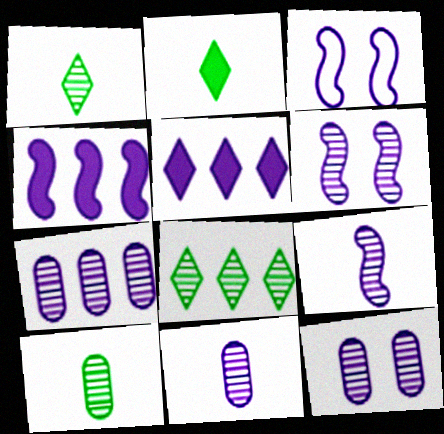[[3, 4, 9], 
[3, 5, 11], 
[7, 11, 12]]